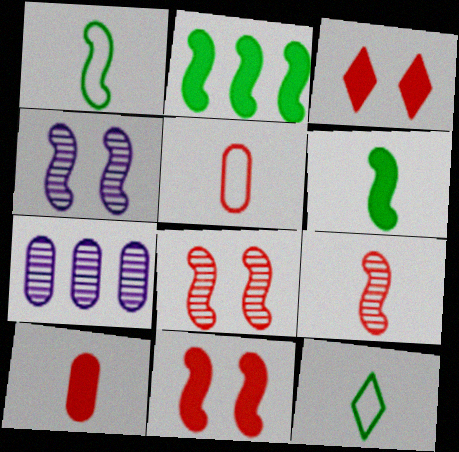[[1, 3, 7], 
[7, 11, 12]]